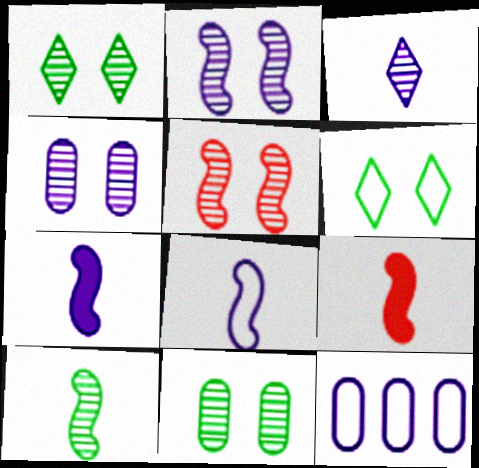[[1, 4, 5], 
[1, 9, 12], 
[8, 9, 10]]